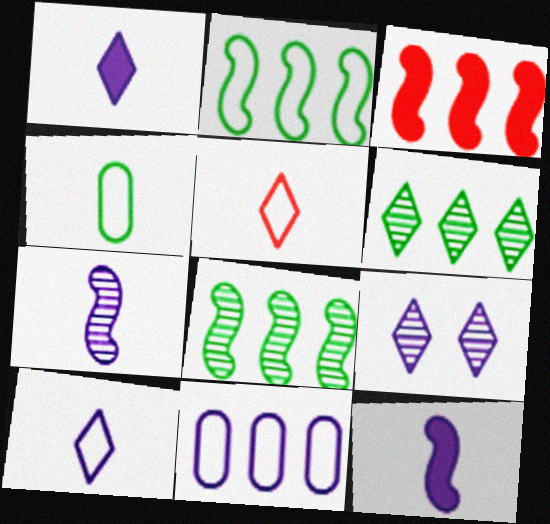[[3, 4, 9], 
[3, 6, 11], 
[9, 11, 12]]